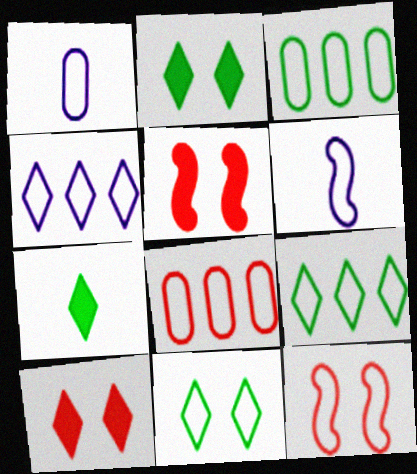[[1, 9, 12], 
[6, 8, 11]]